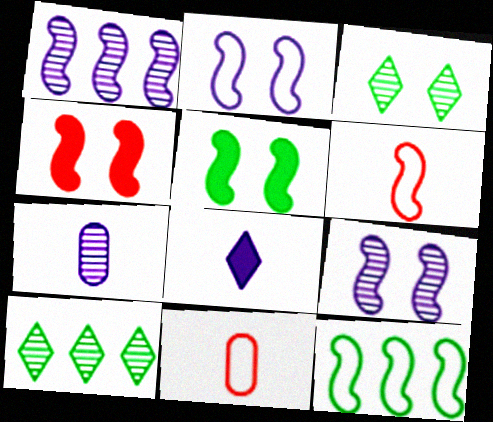[[1, 5, 6], 
[2, 6, 12]]